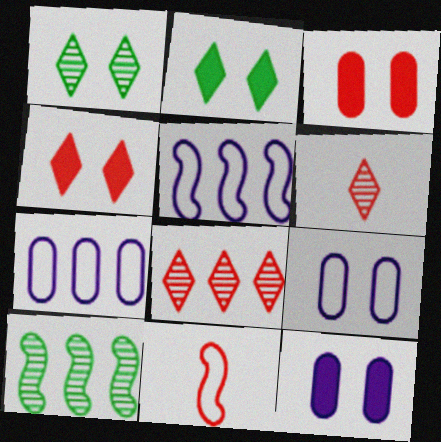[[3, 8, 11]]